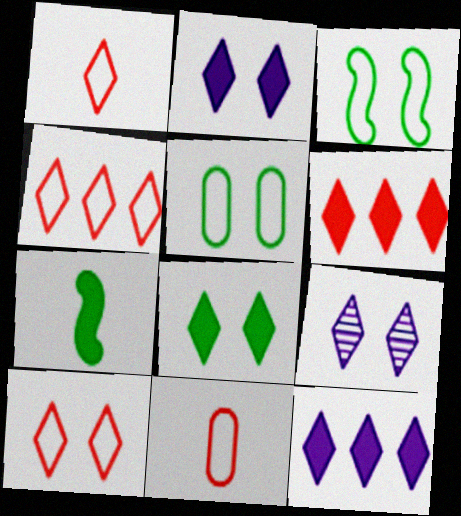[[1, 4, 10], 
[8, 9, 10]]